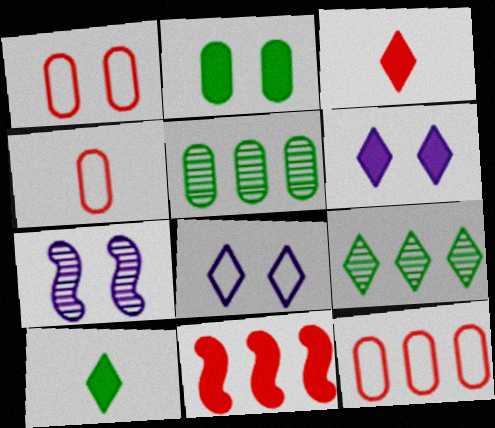[[1, 4, 12], 
[3, 8, 9], 
[7, 10, 12]]